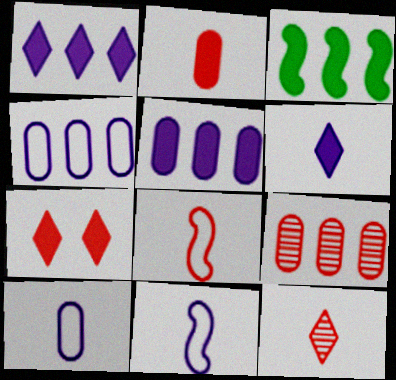[[2, 8, 12], 
[7, 8, 9]]